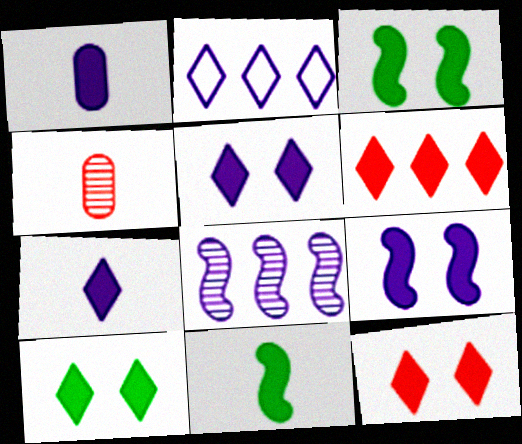[[1, 3, 6], 
[2, 3, 4], 
[5, 10, 12], 
[6, 7, 10]]